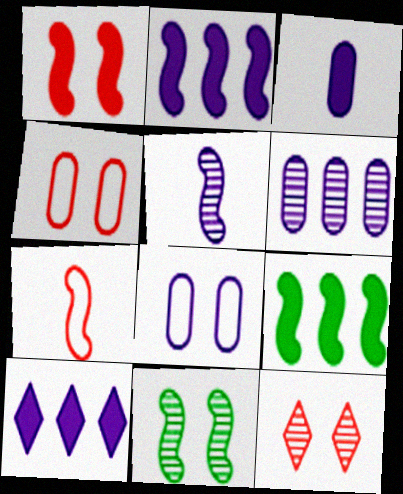[[1, 4, 12], 
[2, 7, 11], 
[3, 6, 8], 
[5, 8, 10]]